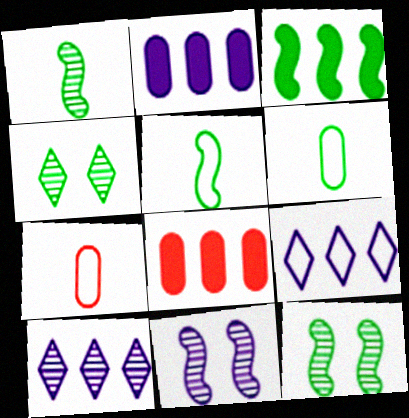[[3, 4, 6], 
[3, 5, 12]]